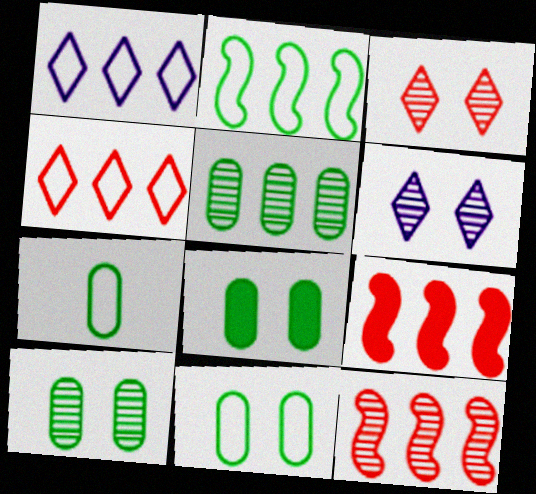[[1, 5, 9], 
[5, 7, 8], 
[6, 7, 9], 
[8, 10, 11]]